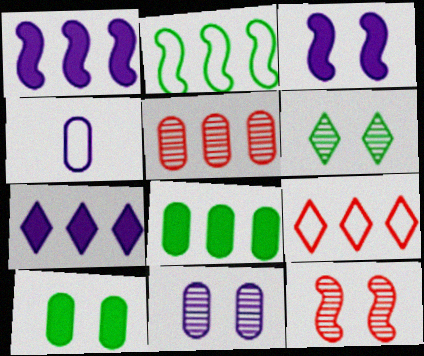[[2, 5, 7], 
[4, 5, 10], 
[6, 11, 12]]